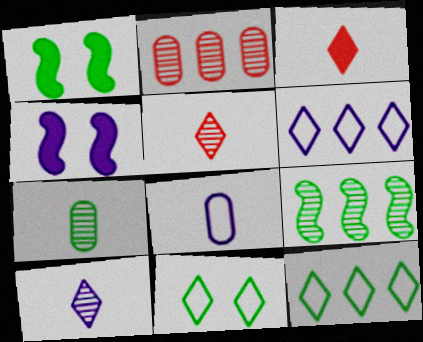[[1, 7, 12]]